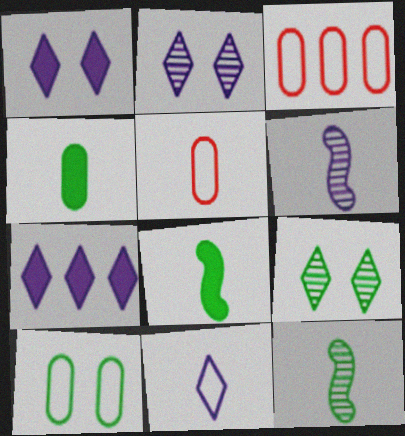[[1, 3, 12], 
[2, 3, 8], 
[2, 7, 11]]